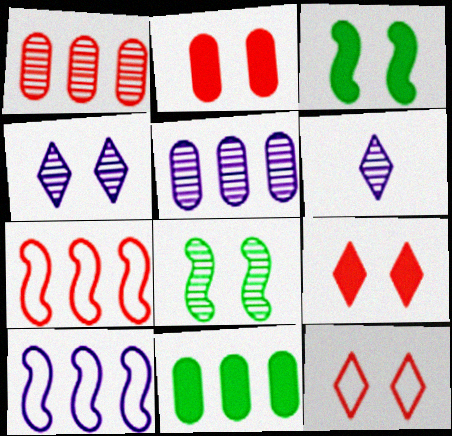[[1, 6, 8]]